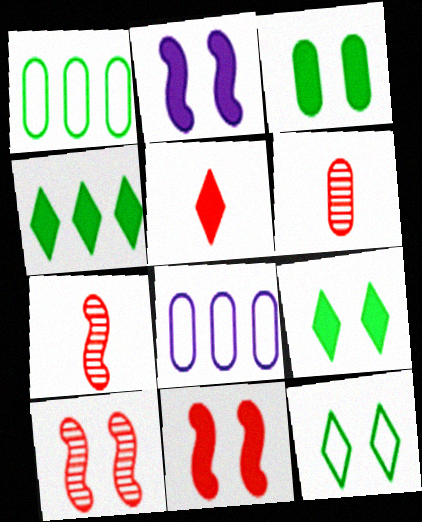[[3, 6, 8], 
[7, 8, 9]]